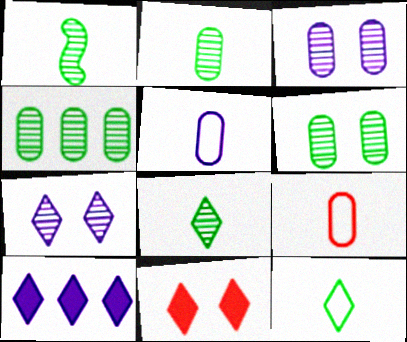[[1, 2, 8], 
[2, 4, 6]]